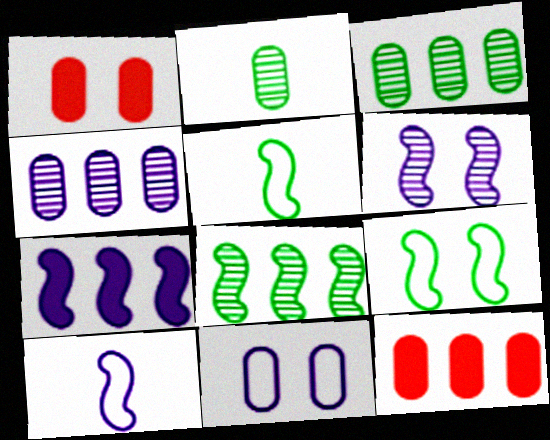[[2, 11, 12], 
[6, 7, 10]]